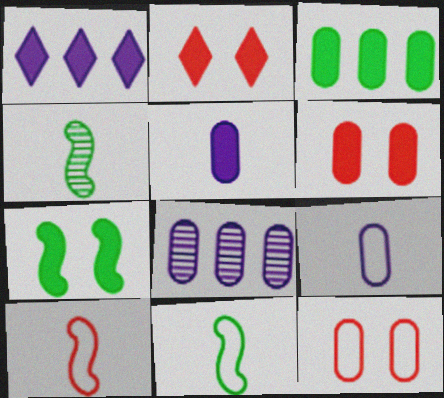[[1, 4, 12], 
[2, 8, 11], 
[3, 5, 6]]